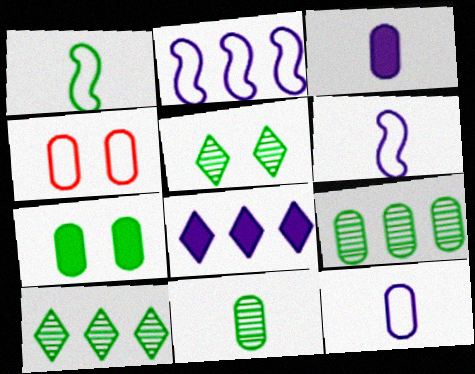[[1, 7, 10], 
[3, 4, 9]]